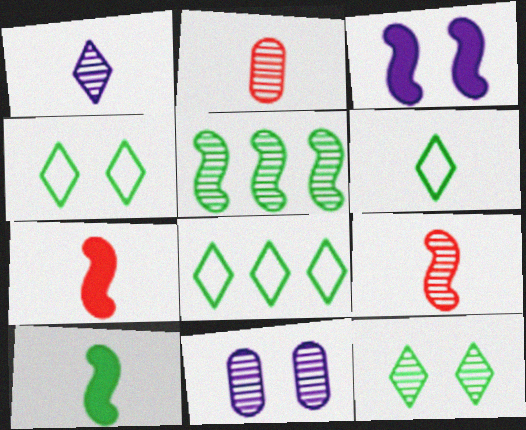[[2, 3, 8], 
[4, 6, 8], 
[7, 8, 11]]